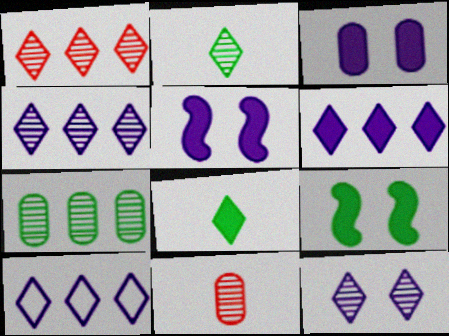[[1, 2, 12], 
[4, 6, 10], 
[9, 10, 11]]